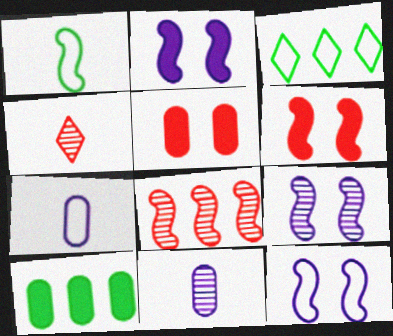[[1, 2, 8], 
[2, 9, 12], 
[3, 6, 11], 
[4, 10, 12]]